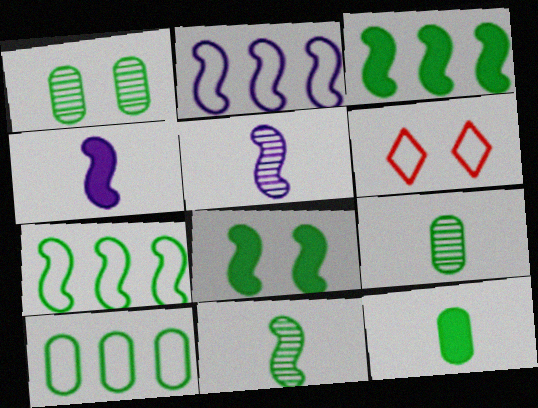[[1, 10, 12], 
[7, 8, 11]]